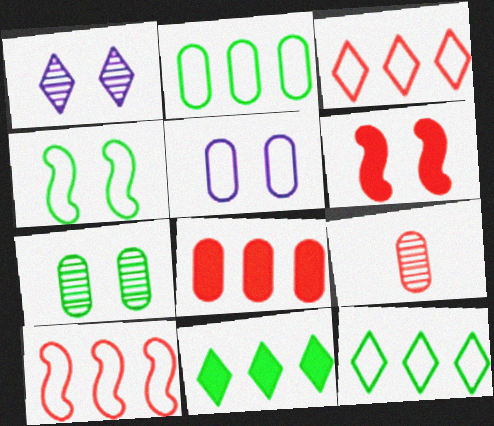[[3, 6, 9]]